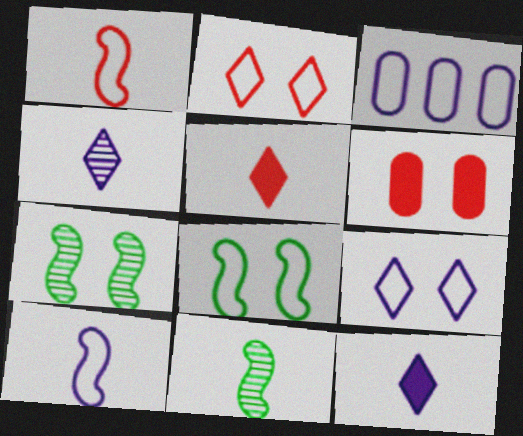[[3, 5, 7], 
[3, 9, 10], 
[6, 7, 9]]